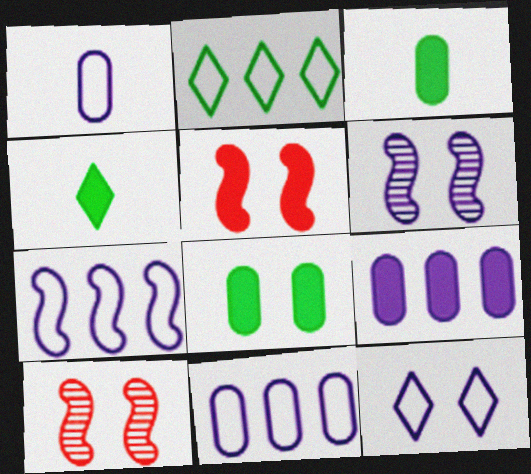[[1, 7, 12], 
[4, 5, 9], 
[4, 10, 11], 
[8, 10, 12]]